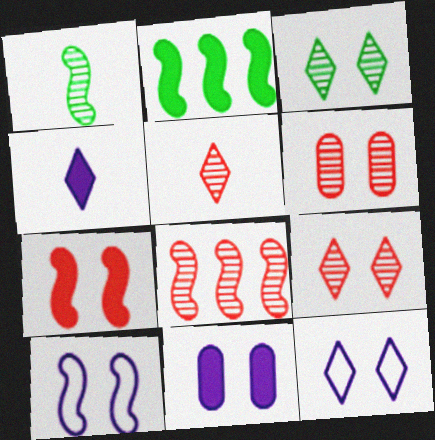[[5, 6, 8]]